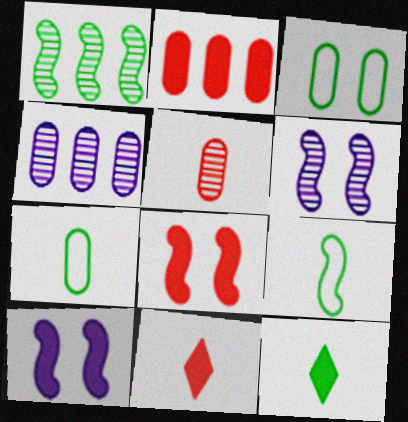[[1, 3, 12], 
[2, 8, 11], 
[2, 10, 12]]